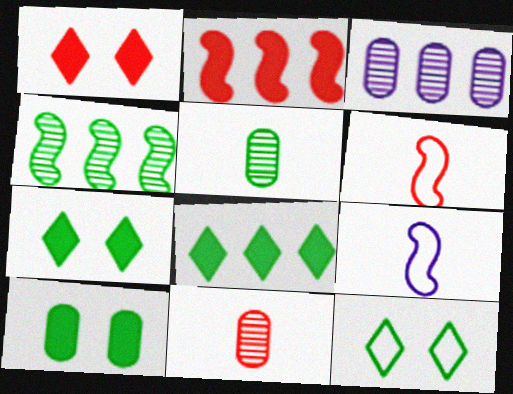[[3, 6, 7]]